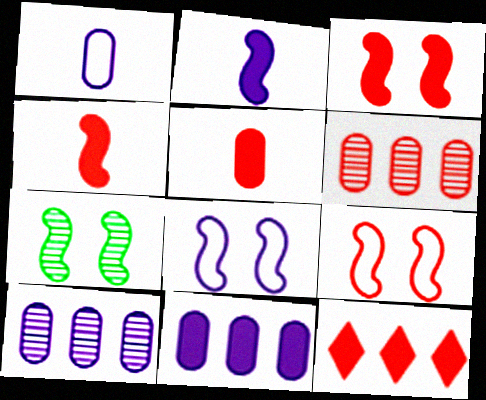[[1, 7, 12], 
[3, 5, 12], 
[3, 7, 8]]